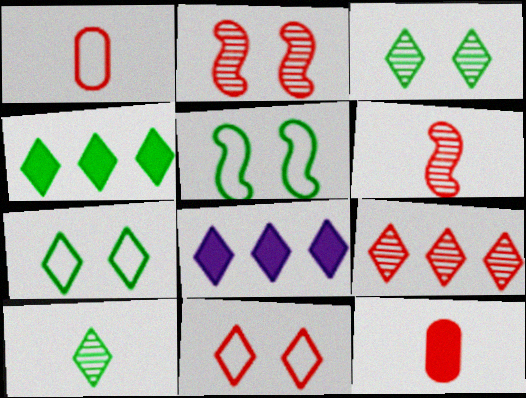[[4, 7, 10], 
[8, 10, 11]]